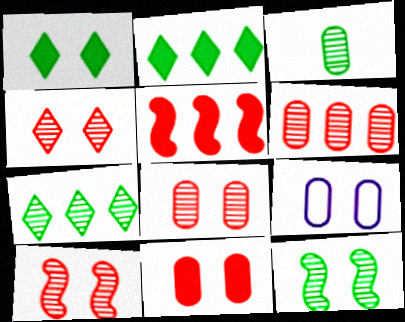[[1, 9, 10], 
[3, 7, 12], 
[4, 8, 10]]